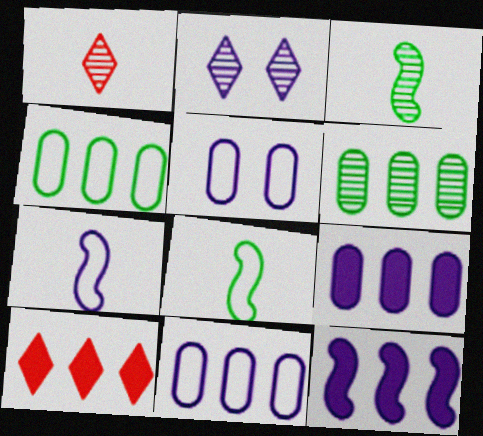[[2, 7, 9], 
[3, 5, 10]]